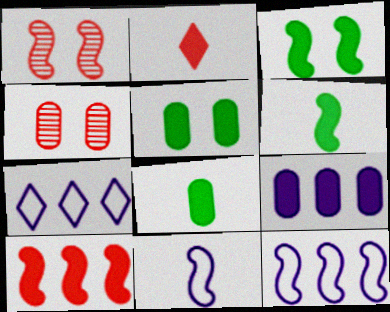[[1, 6, 12], 
[1, 7, 8], 
[2, 3, 9], 
[4, 6, 7]]